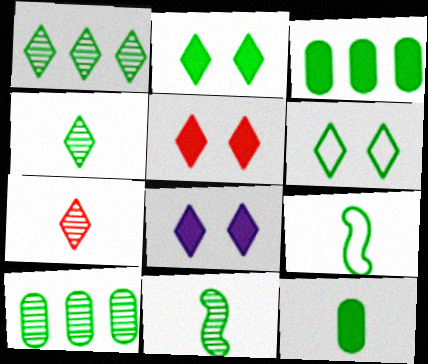[[2, 5, 8], 
[2, 9, 10], 
[3, 6, 11], 
[4, 9, 12]]